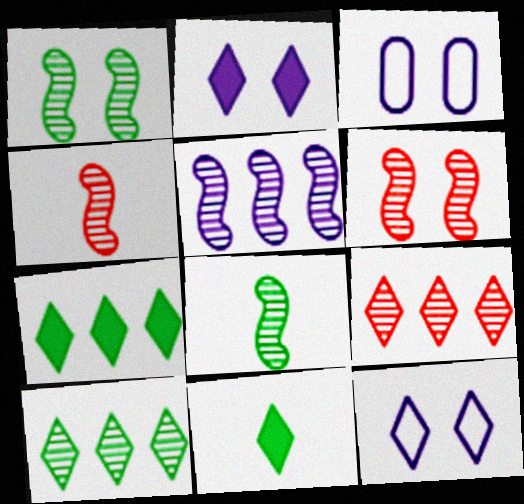[[1, 4, 5], 
[3, 4, 7], 
[5, 6, 8], 
[9, 11, 12]]